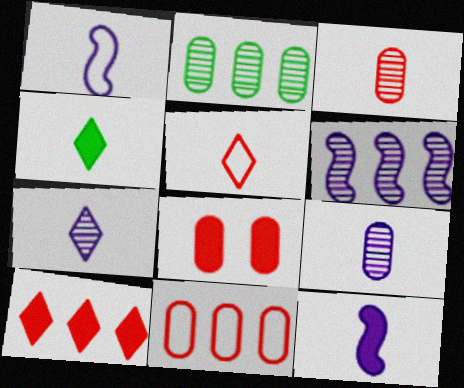[[1, 3, 4], 
[3, 8, 11], 
[4, 5, 7]]